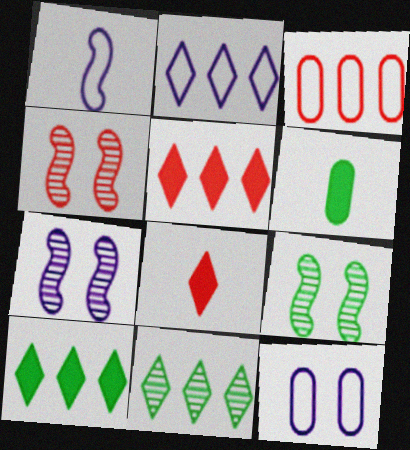[[1, 2, 12], 
[2, 4, 6], 
[2, 5, 11], 
[3, 4, 8], 
[4, 7, 9]]